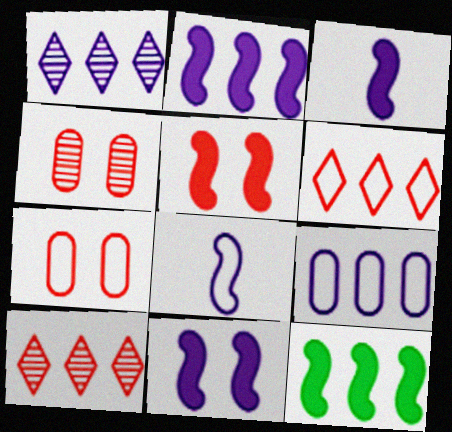[[1, 2, 9], 
[2, 3, 11], 
[3, 5, 12], 
[9, 10, 12]]